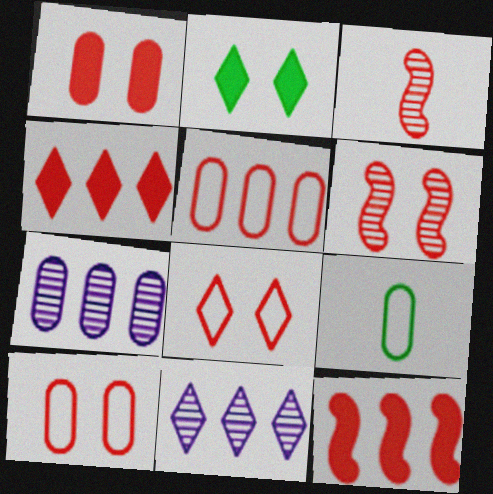[[1, 6, 8], 
[1, 7, 9], 
[3, 4, 10]]